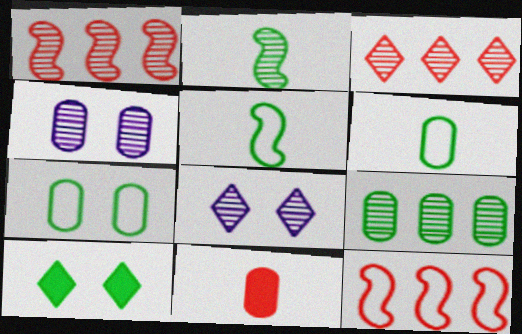[[2, 3, 4], 
[5, 9, 10]]